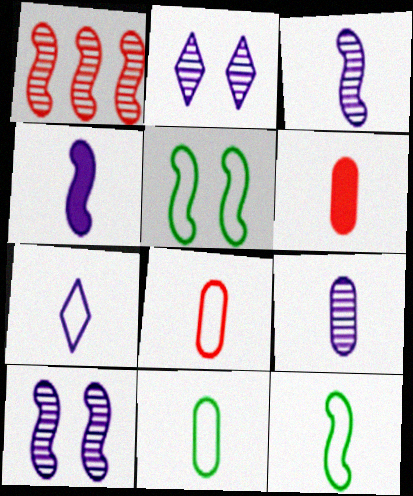[[1, 4, 5], 
[4, 7, 9], 
[6, 9, 11], 
[7, 8, 12]]